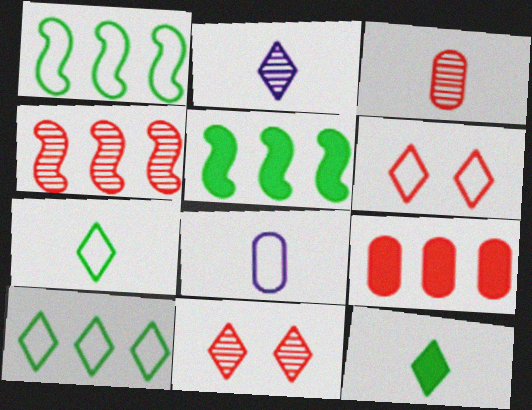[[1, 6, 8], 
[3, 4, 11], 
[5, 8, 11]]